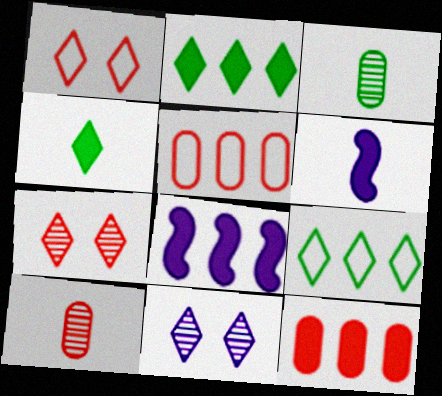[[1, 3, 8], 
[2, 8, 12]]